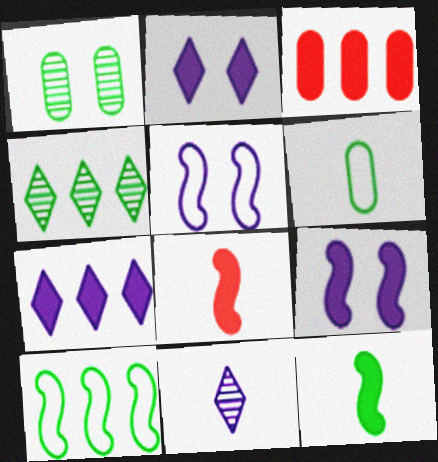[[2, 3, 12], 
[6, 8, 11]]